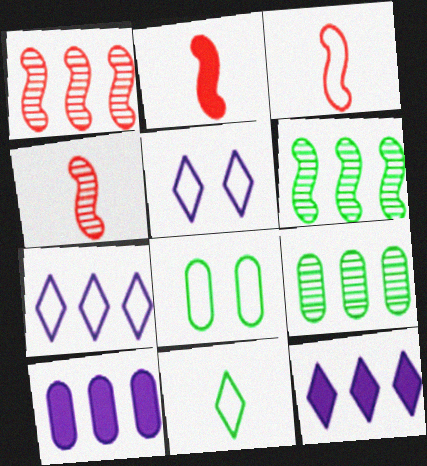[[2, 3, 4], 
[2, 5, 9], 
[3, 7, 8], 
[4, 8, 12]]